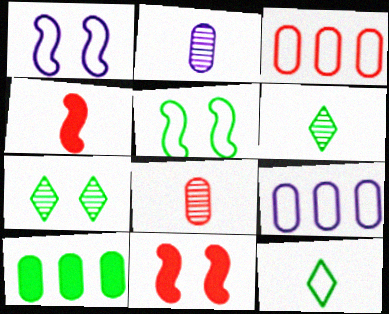[[1, 3, 12], 
[2, 4, 12], 
[4, 7, 9], 
[5, 6, 10], 
[6, 9, 11]]